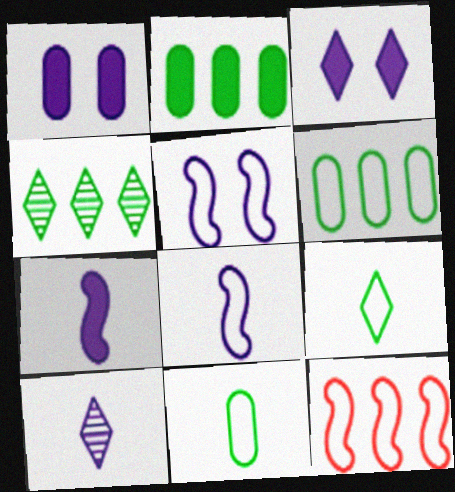[]